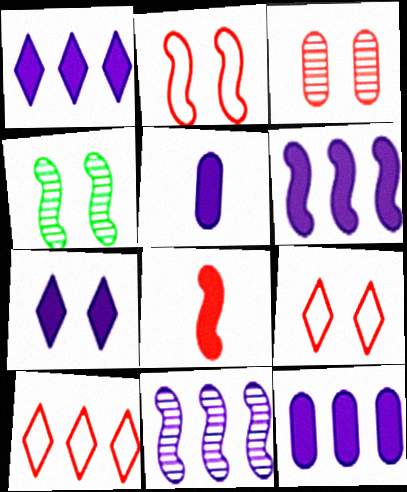[[1, 6, 12], 
[3, 8, 10], 
[4, 5, 10], 
[5, 6, 7]]